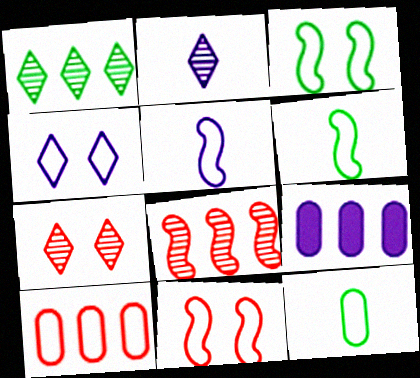[[1, 2, 7], 
[4, 6, 10], 
[6, 7, 9]]